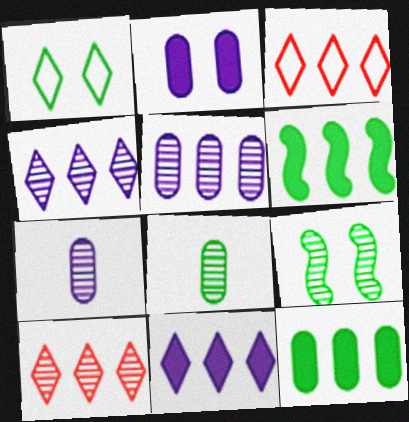[[1, 6, 8], 
[3, 5, 6], 
[7, 9, 10]]